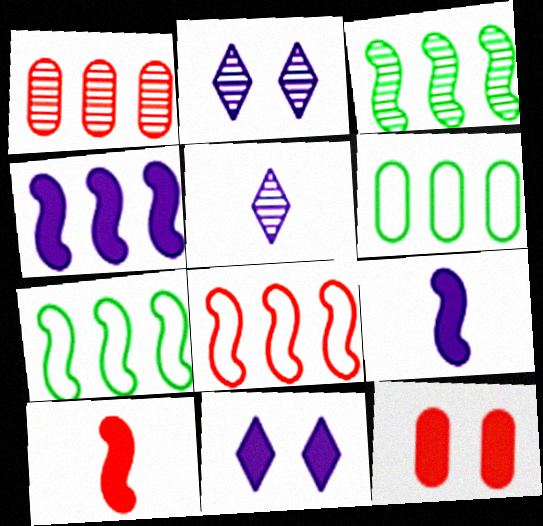[[2, 6, 10], 
[3, 4, 8], 
[5, 7, 12]]